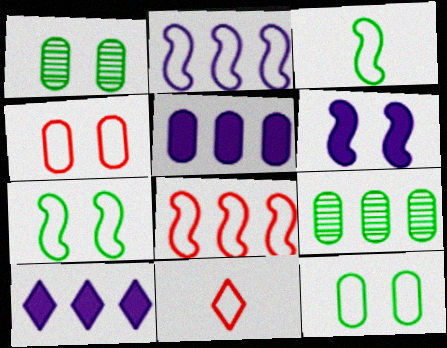[[2, 11, 12], 
[4, 8, 11], 
[6, 9, 11], 
[8, 9, 10]]